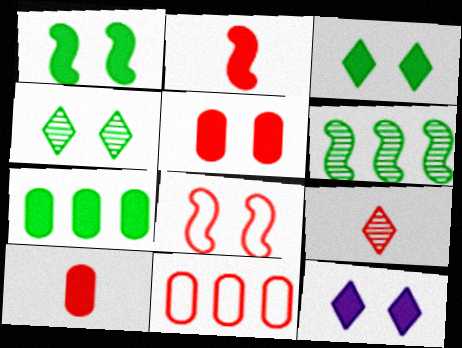[[1, 5, 12], 
[2, 7, 12]]